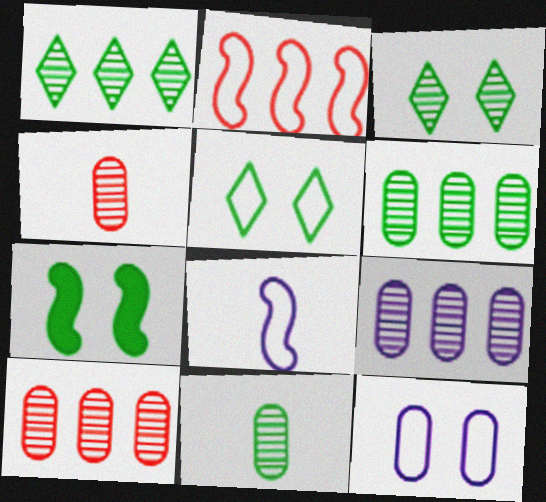[[6, 9, 10]]